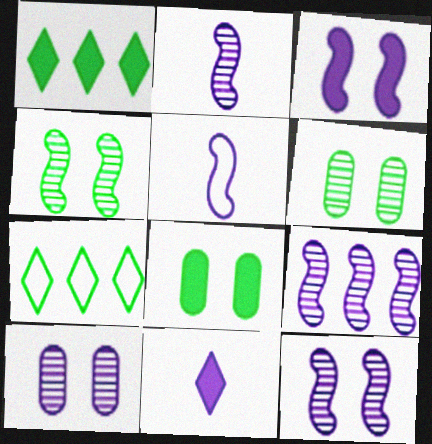[[2, 9, 12], 
[3, 5, 9]]